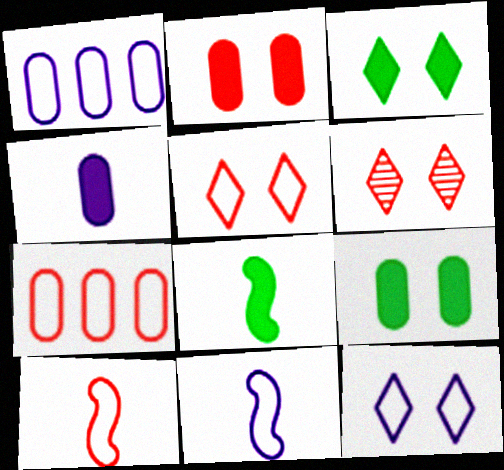[[1, 6, 8], 
[1, 11, 12], 
[3, 6, 12], 
[5, 7, 10]]